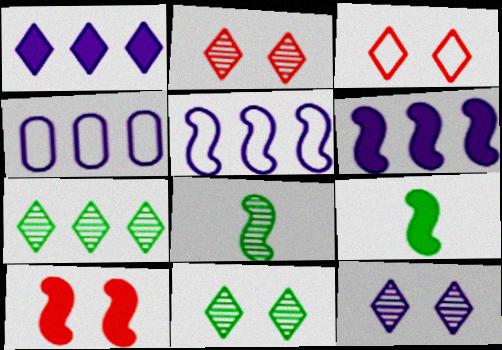[[2, 4, 9], 
[2, 11, 12], 
[5, 8, 10], 
[6, 9, 10]]